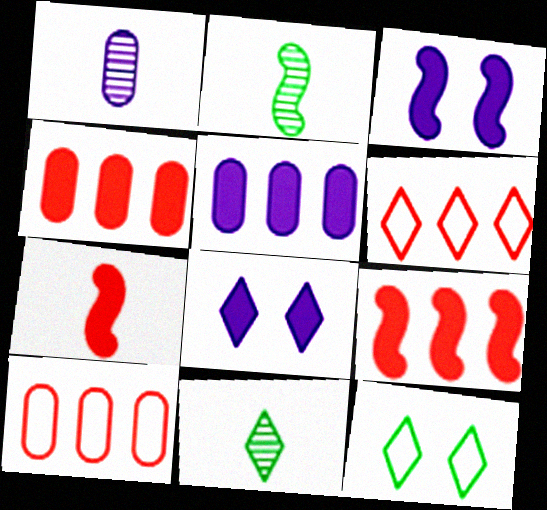[[1, 9, 12], 
[2, 8, 10], 
[3, 10, 11], 
[6, 8, 11]]